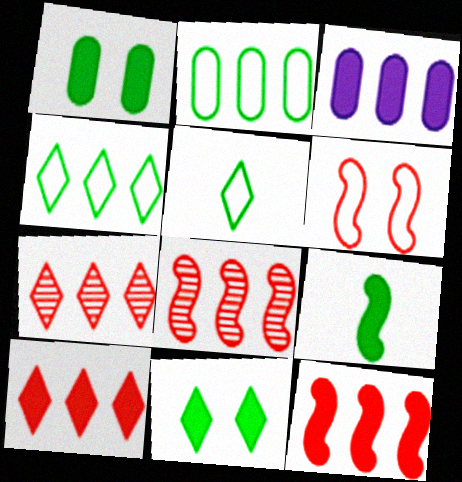[[3, 4, 8]]